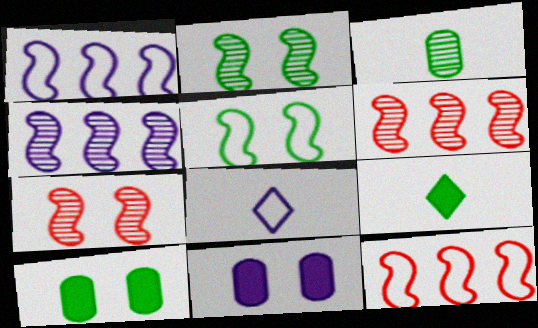[[4, 8, 11], 
[6, 8, 10]]